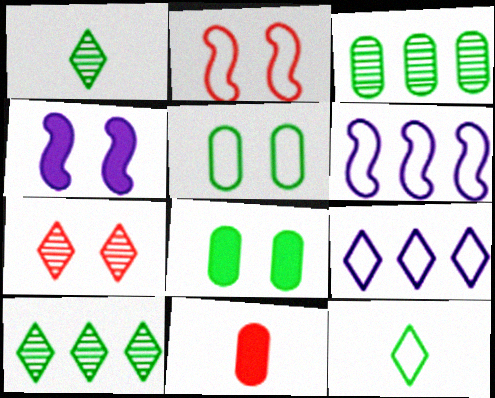[[4, 5, 7]]